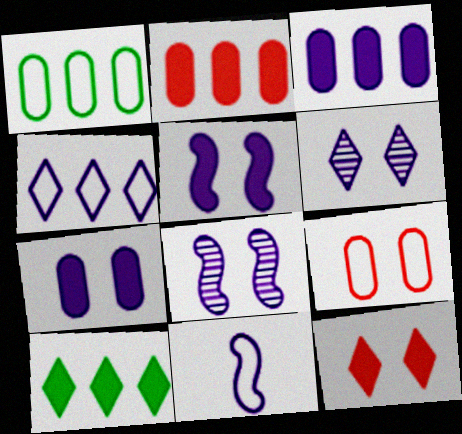[[3, 6, 11]]